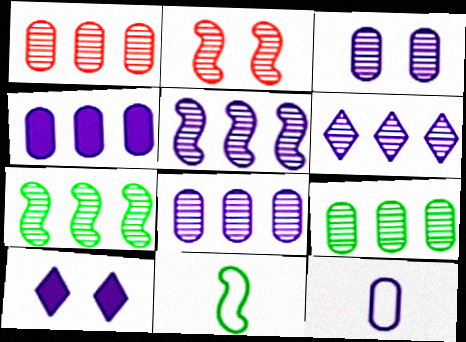[[1, 6, 7], 
[1, 8, 9], 
[1, 10, 11], 
[3, 4, 12], 
[5, 6, 8], 
[5, 10, 12]]